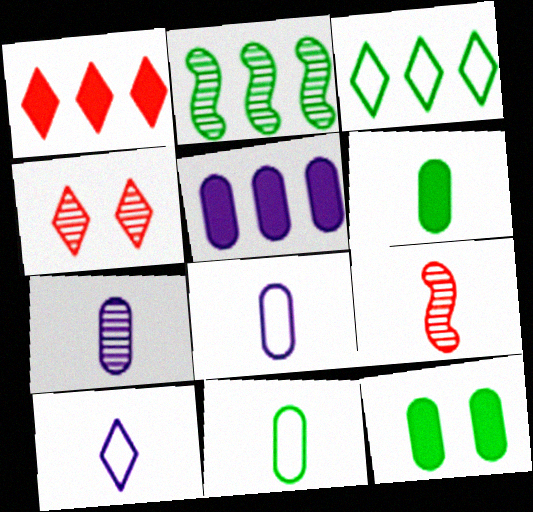[[2, 4, 7], 
[6, 9, 10]]